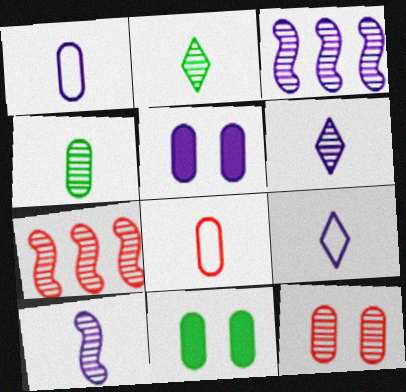[[2, 3, 12], 
[3, 5, 9], 
[7, 9, 11]]